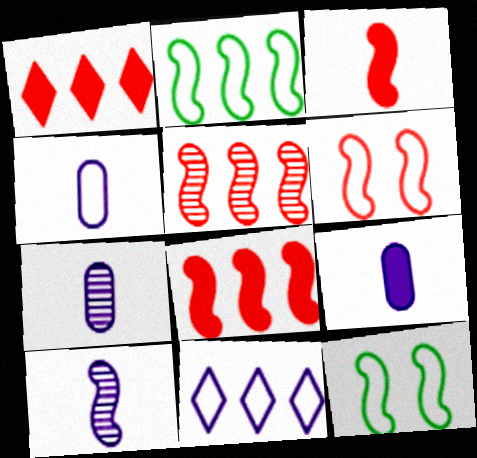[[1, 7, 12], 
[3, 5, 6], 
[4, 7, 9], 
[8, 10, 12]]